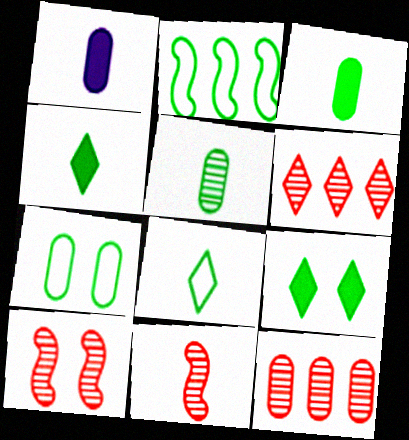[[1, 7, 12], 
[1, 8, 11], 
[2, 5, 9], 
[2, 7, 8]]